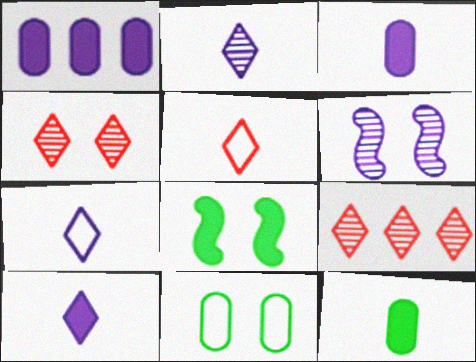[[1, 6, 7], 
[2, 7, 10]]